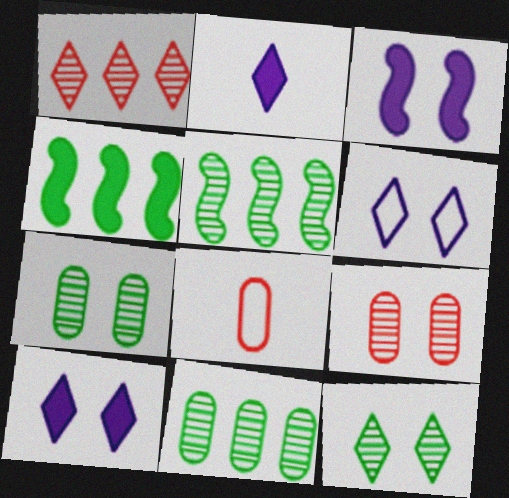[[5, 8, 10]]